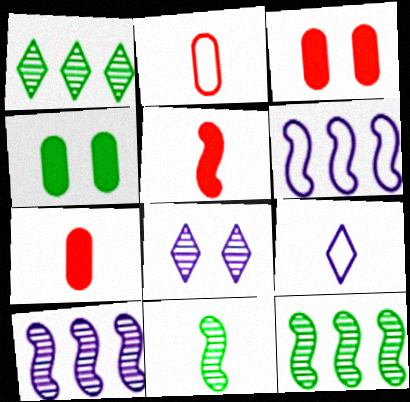[[3, 9, 12], 
[7, 9, 11]]